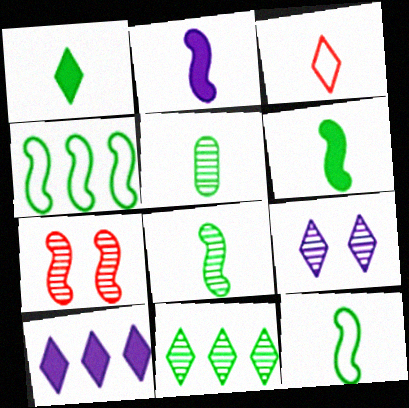[[1, 5, 12], 
[2, 3, 5], 
[2, 4, 7], 
[6, 8, 12]]